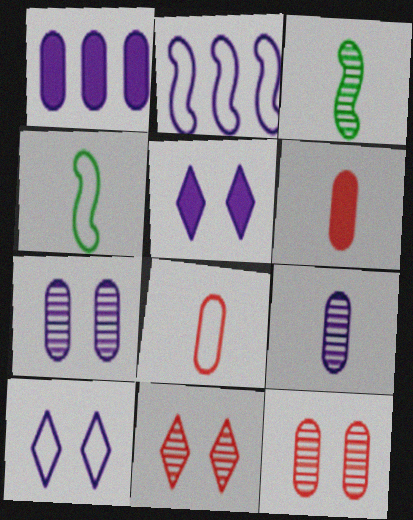[[1, 4, 11], 
[2, 5, 9]]